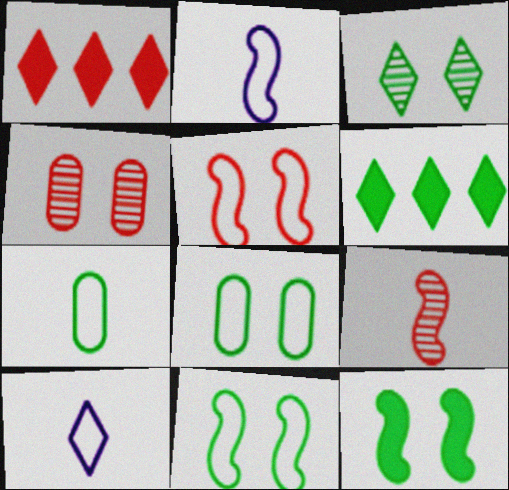[[1, 3, 10], 
[2, 4, 6], 
[3, 8, 12]]